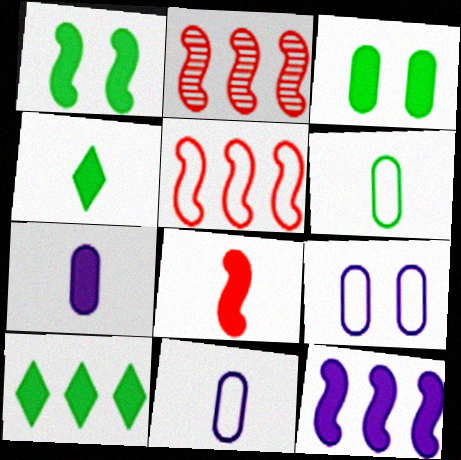[[1, 8, 12], 
[2, 4, 9], 
[4, 7, 8]]